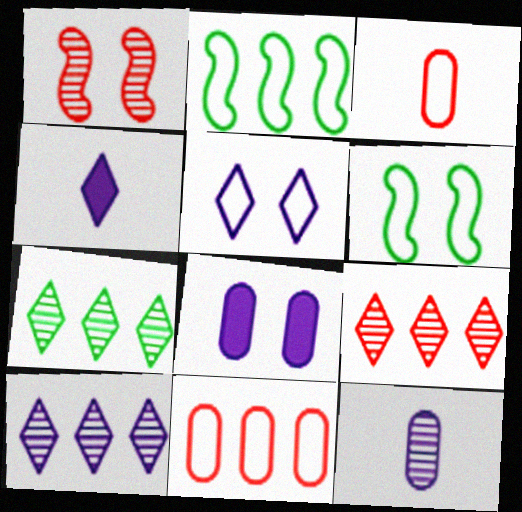[[1, 7, 12], 
[2, 3, 5], 
[4, 5, 10], 
[7, 9, 10]]